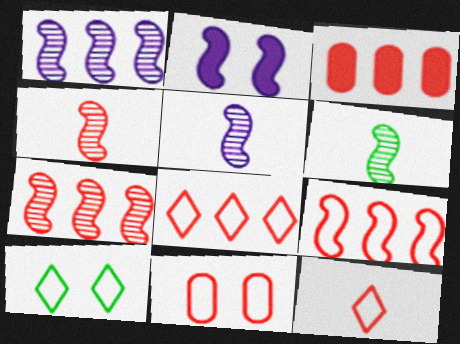[[2, 6, 9], 
[3, 5, 10], 
[3, 7, 8], 
[4, 5, 6], 
[9, 11, 12]]